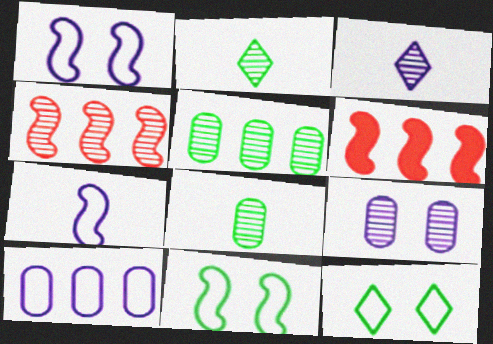[[2, 4, 9]]